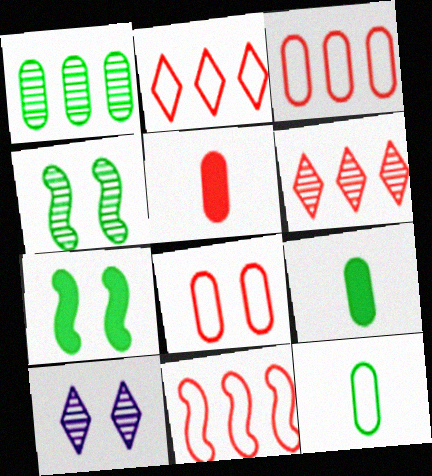[[2, 3, 11], 
[7, 8, 10], 
[9, 10, 11]]